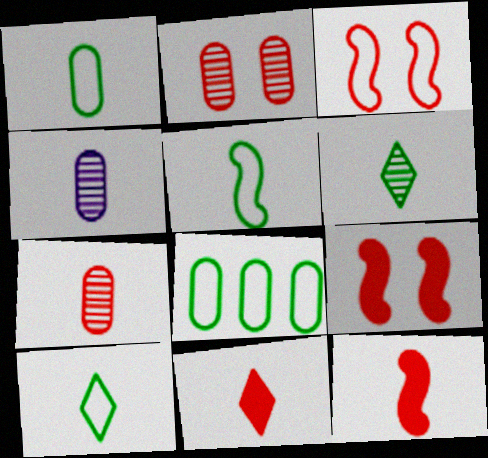[[1, 5, 10], 
[4, 5, 11], 
[4, 10, 12]]